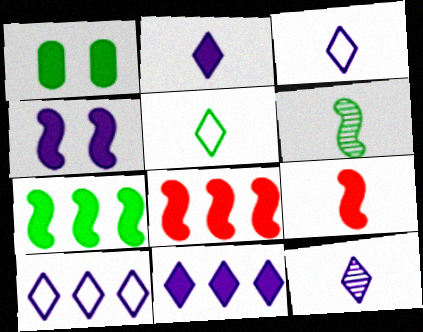[[1, 2, 8], 
[1, 9, 11], 
[2, 3, 12], 
[4, 7, 9]]